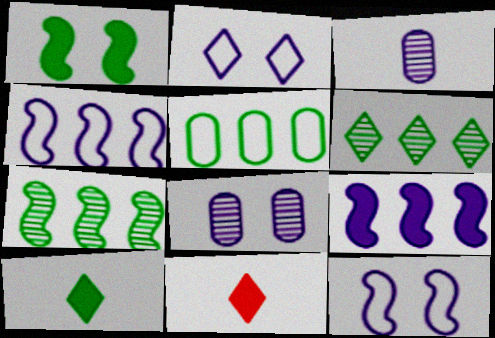[[2, 3, 9], 
[2, 6, 11]]